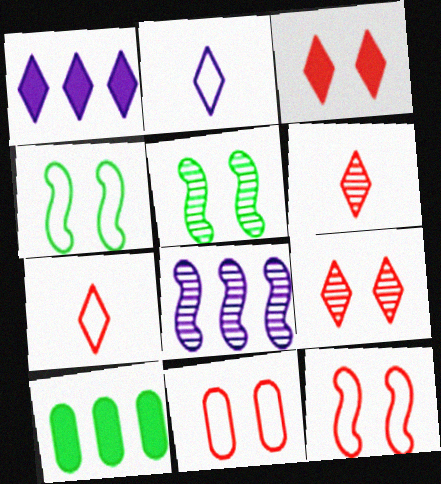[]